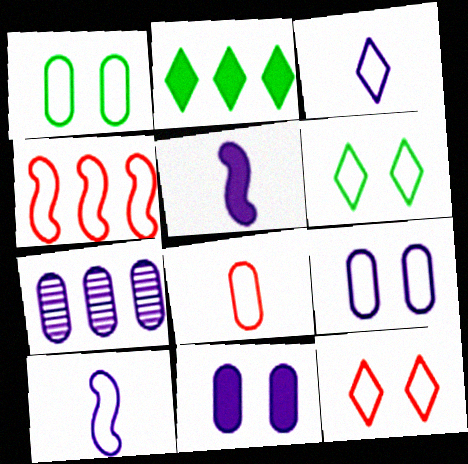[[1, 3, 4], 
[2, 4, 7], 
[4, 8, 12]]